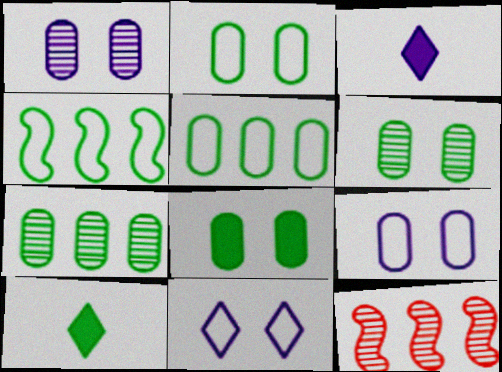[[2, 3, 12], 
[2, 6, 8], 
[4, 6, 10], 
[9, 10, 12]]